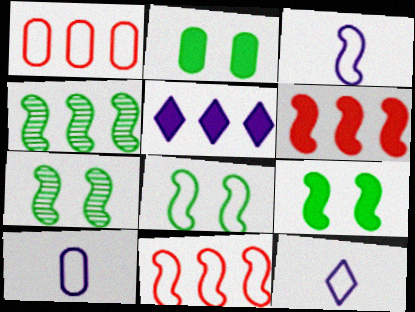[[1, 4, 5], 
[1, 8, 12], 
[3, 6, 7], 
[3, 8, 11], 
[3, 10, 12], 
[7, 8, 9]]